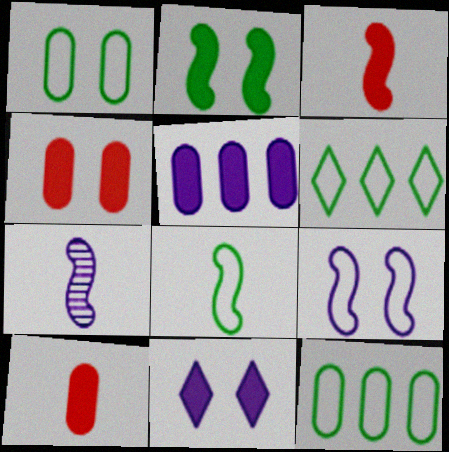[[1, 6, 8], 
[2, 4, 11], 
[3, 7, 8], 
[4, 6, 7]]